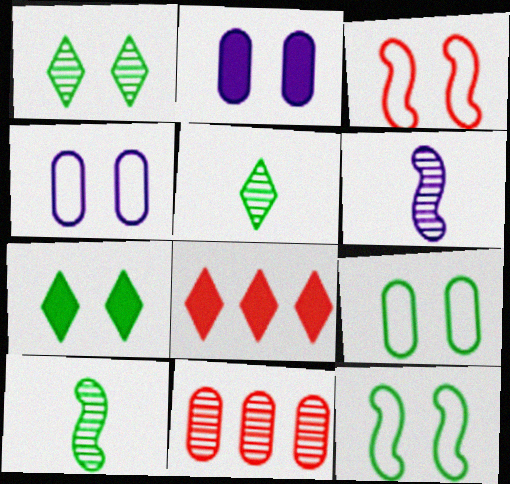[[1, 2, 3], 
[1, 6, 11], 
[4, 8, 10], 
[6, 8, 9]]